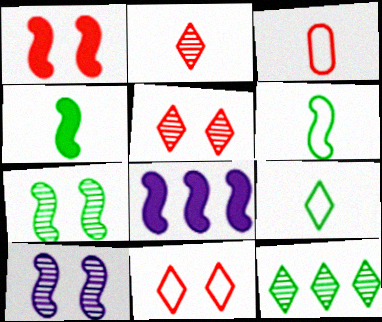[[1, 4, 8]]